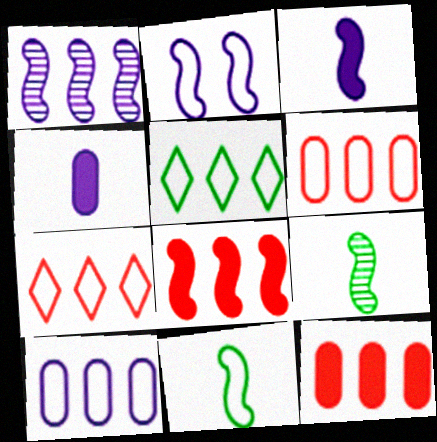[[1, 2, 3], 
[1, 5, 12], 
[2, 8, 9]]